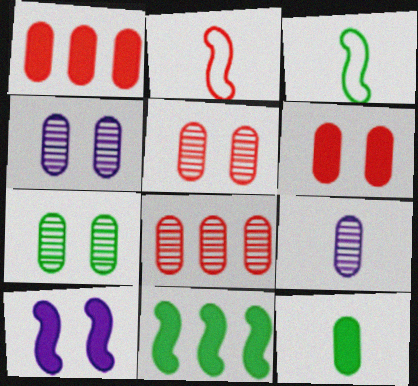[[4, 5, 7], 
[7, 8, 9]]